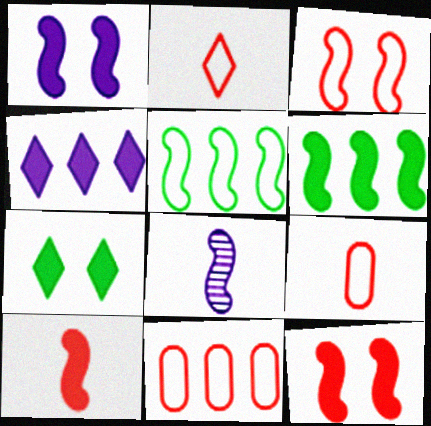[[1, 6, 10], 
[2, 3, 11], 
[3, 6, 8], 
[5, 8, 12], 
[7, 8, 11]]